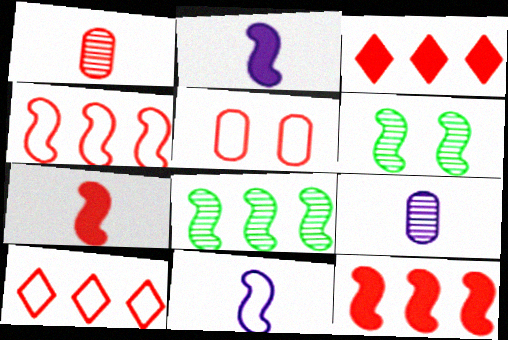[[2, 4, 6], 
[6, 11, 12]]